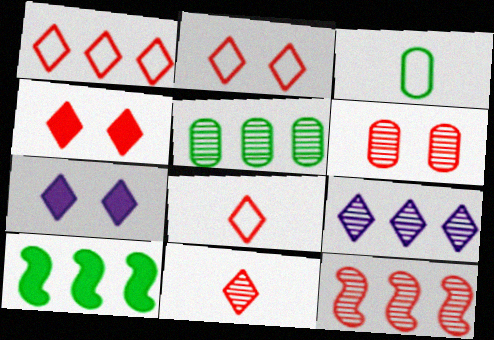[[1, 2, 8], 
[1, 4, 11], 
[3, 7, 12], 
[5, 9, 12], 
[6, 11, 12]]